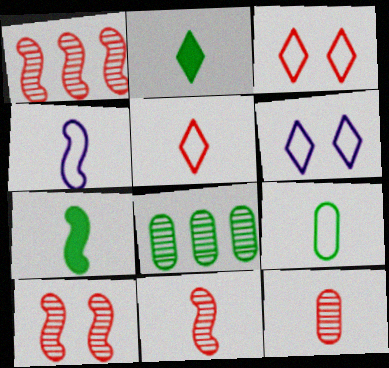[[1, 10, 11], 
[2, 4, 12], 
[4, 5, 9], 
[4, 7, 11]]